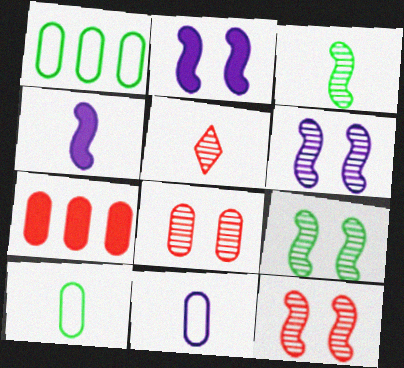[[1, 2, 5], 
[4, 5, 10], 
[6, 9, 12]]